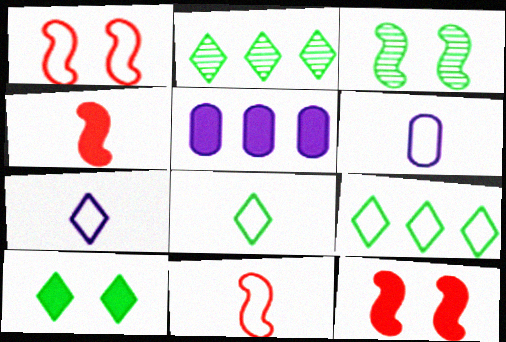[[1, 6, 9], 
[2, 6, 12], 
[2, 8, 10], 
[4, 5, 10], 
[6, 8, 11]]